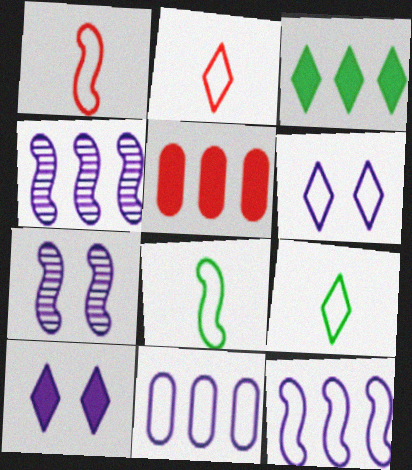[[5, 7, 9]]